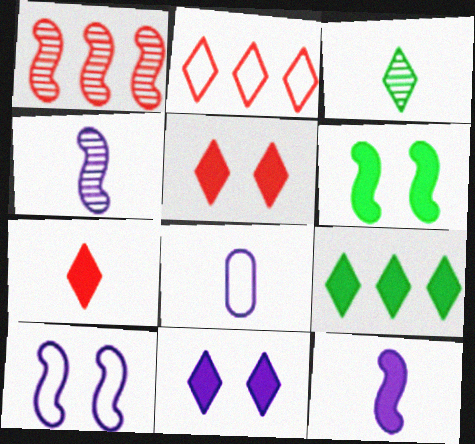[[2, 3, 11], 
[7, 9, 11]]